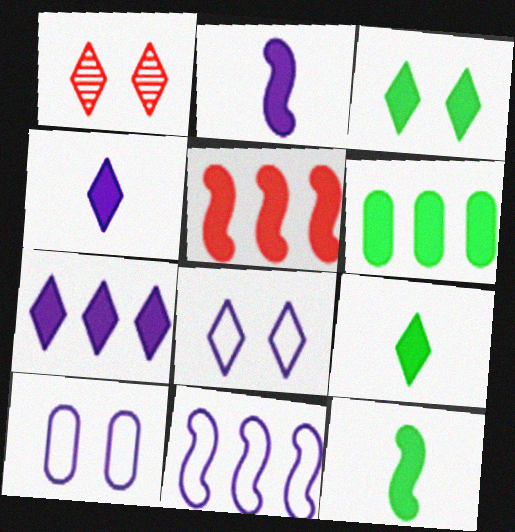[[1, 3, 8], 
[3, 6, 12], 
[5, 6, 7]]